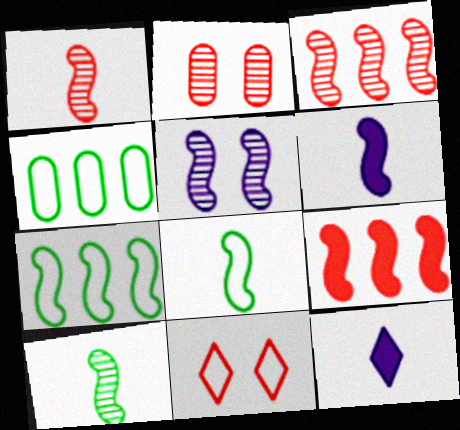[[1, 6, 8], 
[2, 7, 12], 
[3, 5, 10], 
[5, 8, 9]]